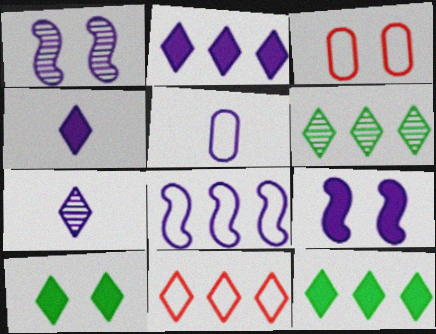[[1, 2, 5], 
[1, 3, 10], 
[2, 6, 11], 
[7, 10, 11]]